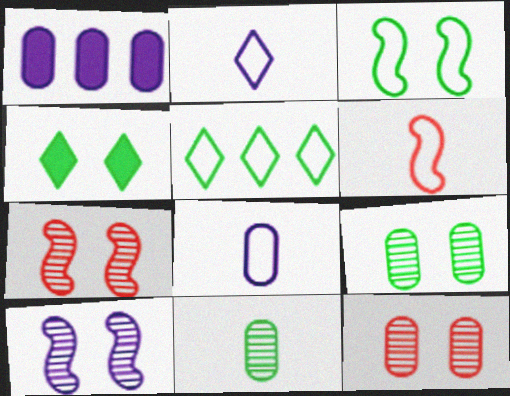[[1, 2, 10], 
[3, 4, 9]]